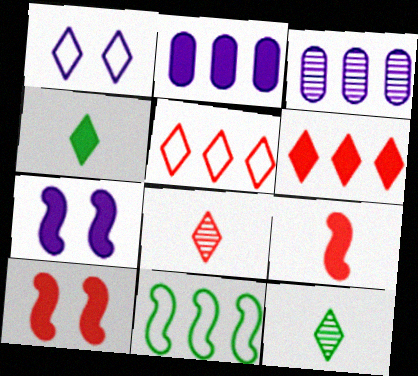[[1, 6, 12], 
[2, 4, 10], 
[3, 6, 11]]